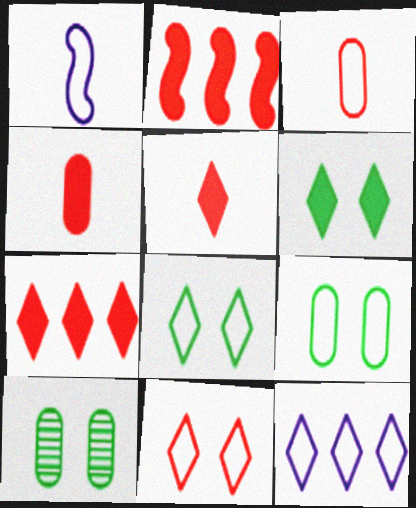[[1, 7, 10]]